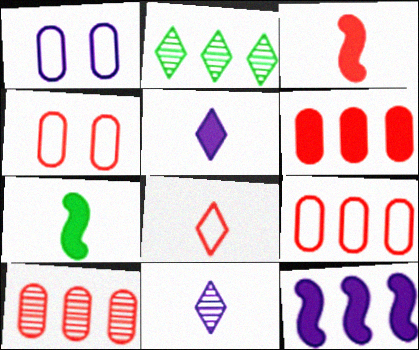[[1, 2, 3], 
[1, 11, 12], 
[2, 9, 12], 
[6, 9, 10]]